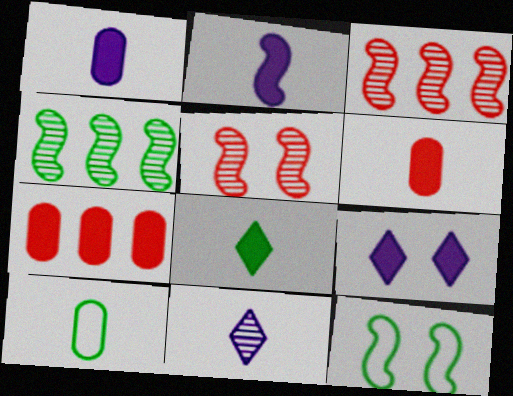[[2, 3, 12], 
[2, 6, 8], 
[3, 9, 10], 
[7, 11, 12]]